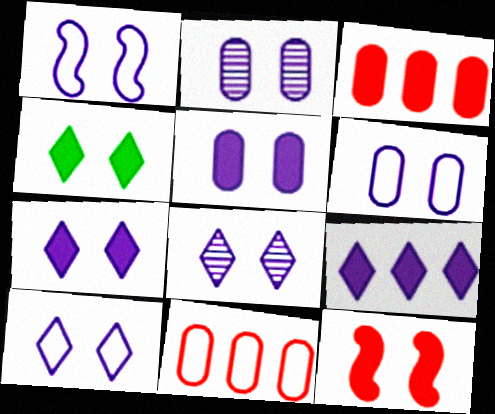[[1, 2, 7], 
[1, 5, 8], 
[1, 6, 10], 
[2, 5, 6], 
[4, 5, 12], 
[7, 8, 10]]